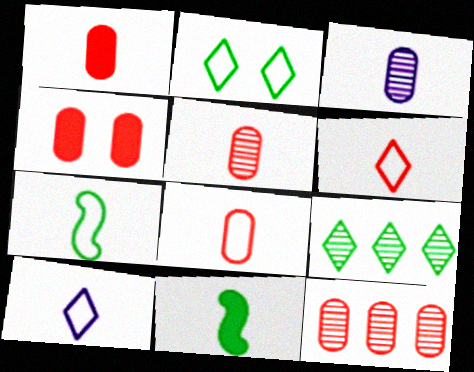[[1, 5, 8], 
[3, 6, 11], 
[4, 8, 12], 
[5, 10, 11], 
[7, 8, 10]]